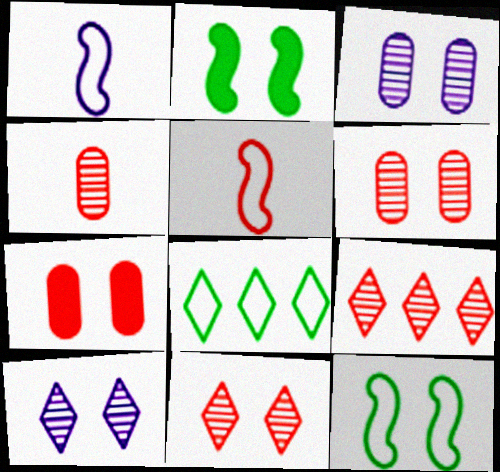[[5, 7, 9], 
[7, 10, 12]]